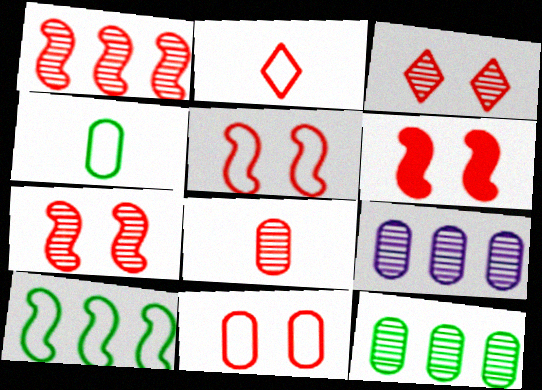[[1, 3, 8], 
[3, 6, 11], 
[5, 6, 7]]